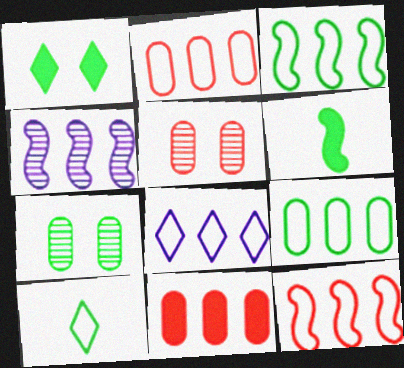[[2, 3, 8], 
[5, 6, 8], 
[8, 9, 12]]